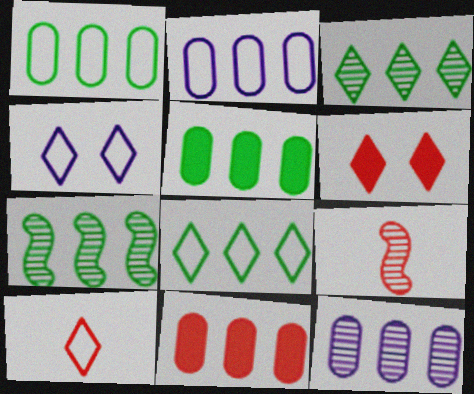[[1, 11, 12], 
[4, 5, 9], 
[4, 8, 10], 
[5, 7, 8]]